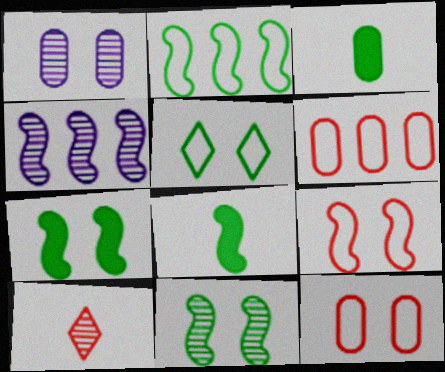[[1, 3, 6], 
[2, 8, 11], 
[4, 8, 9]]